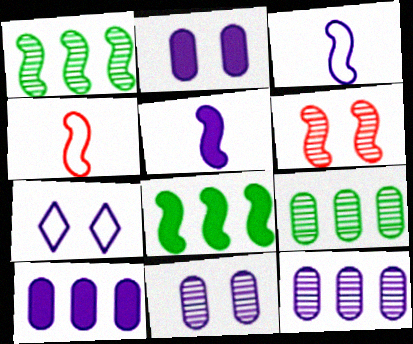[[3, 6, 8], 
[5, 7, 12]]